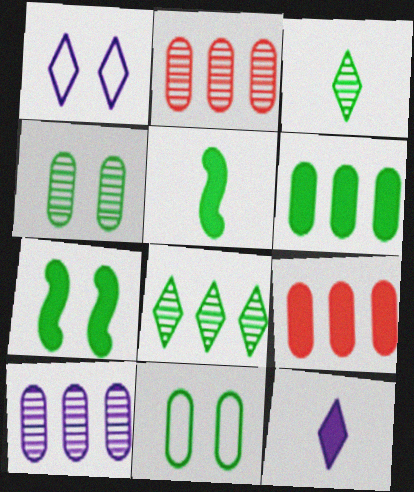[[1, 2, 5], 
[5, 8, 11], 
[7, 9, 12]]